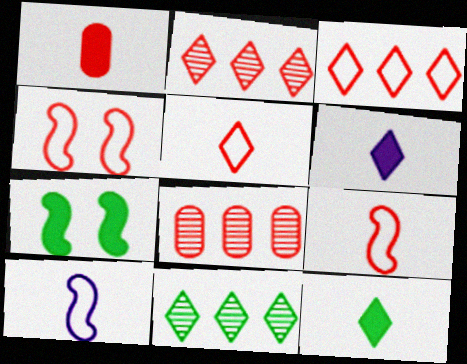[[1, 2, 4]]